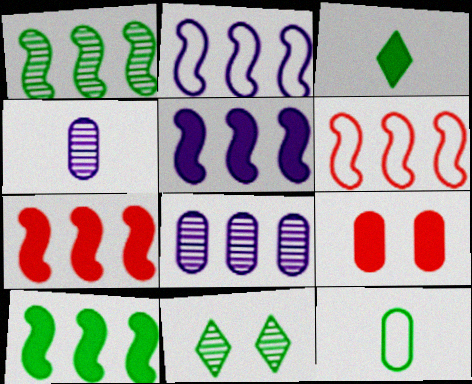[[1, 2, 7], 
[1, 5, 6], 
[3, 5, 9], 
[5, 7, 10], 
[8, 9, 12], 
[10, 11, 12]]